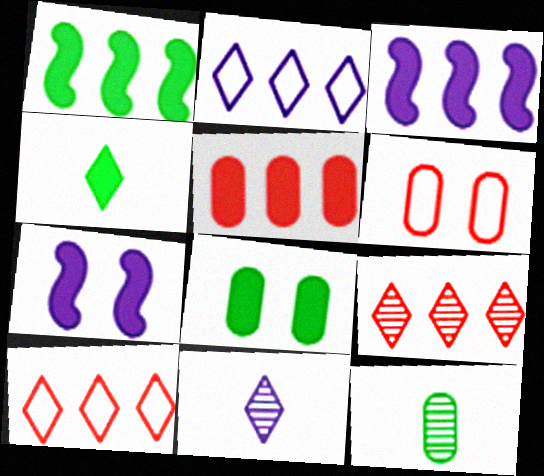[[1, 4, 8], 
[1, 6, 11], 
[4, 5, 7], 
[7, 10, 12]]